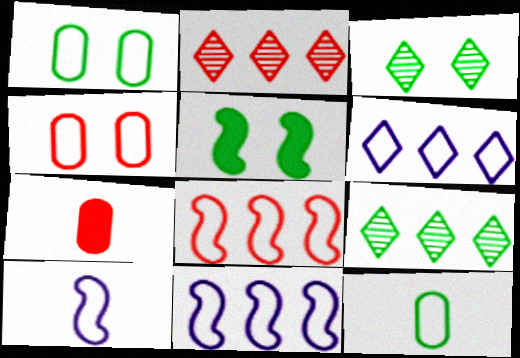[[1, 3, 5], 
[3, 7, 11], 
[5, 9, 12]]